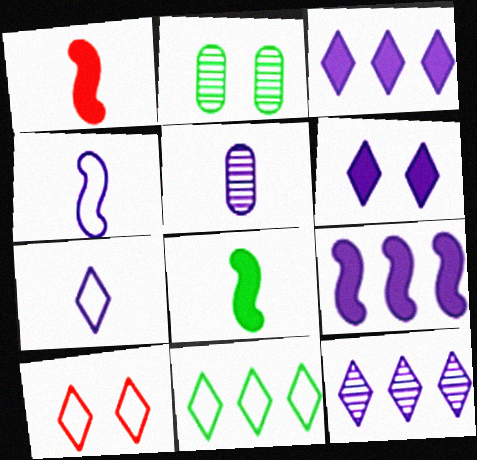[[2, 8, 11], 
[6, 7, 12], 
[7, 10, 11]]